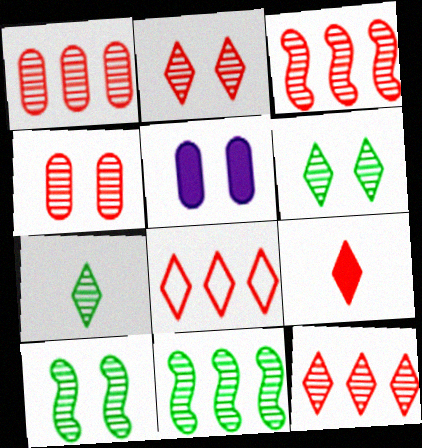[[1, 3, 12], 
[2, 8, 9]]